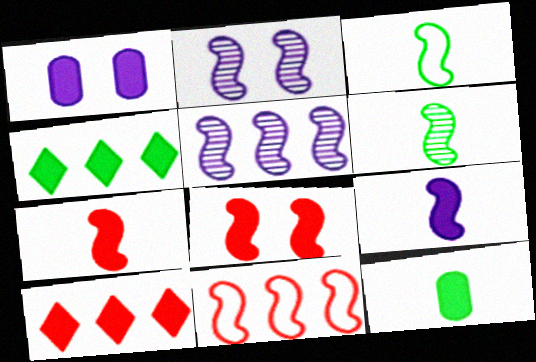[[1, 4, 7], 
[3, 5, 8]]